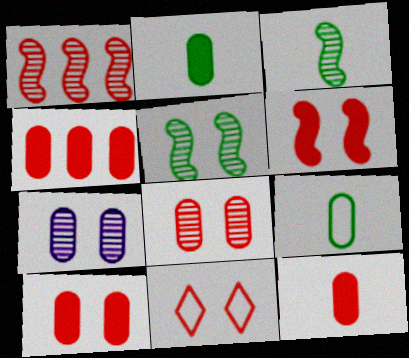[[1, 11, 12], 
[4, 7, 9], 
[4, 10, 12], 
[6, 8, 11]]